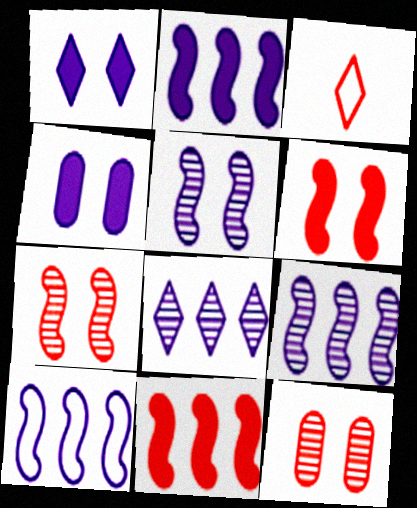[[2, 9, 10], 
[3, 11, 12]]